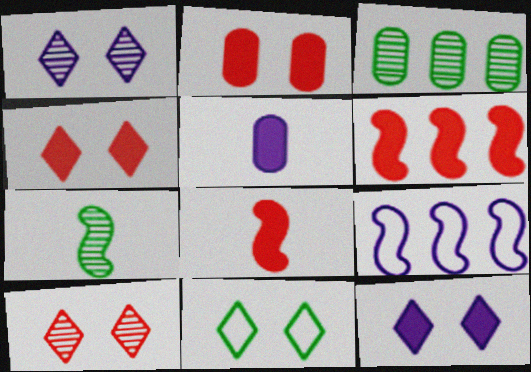[[1, 4, 11], 
[1, 5, 9], 
[10, 11, 12]]